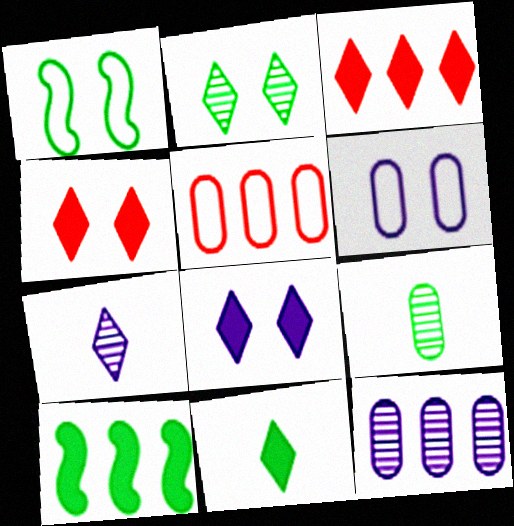[[3, 8, 11]]